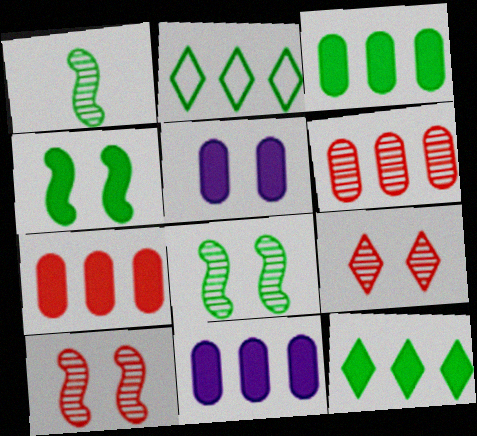[[3, 7, 11]]